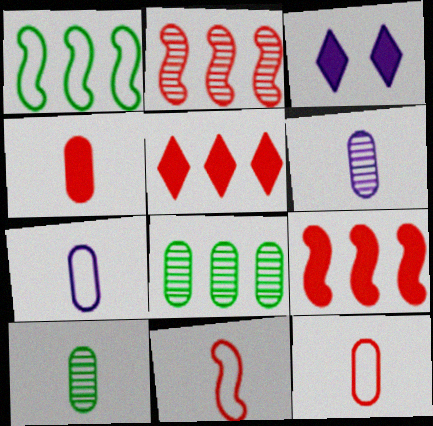[[3, 8, 11], 
[4, 7, 10]]